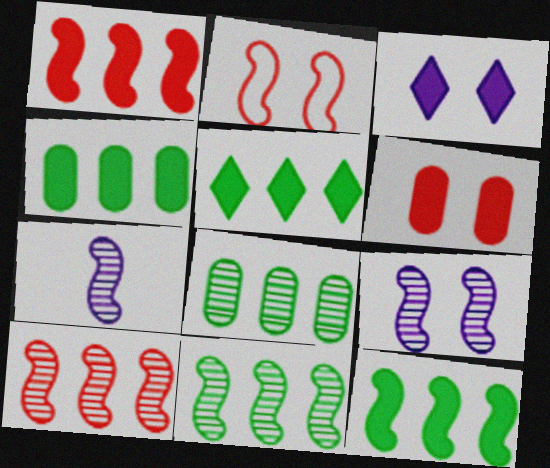[[2, 7, 12], 
[4, 5, 12]]